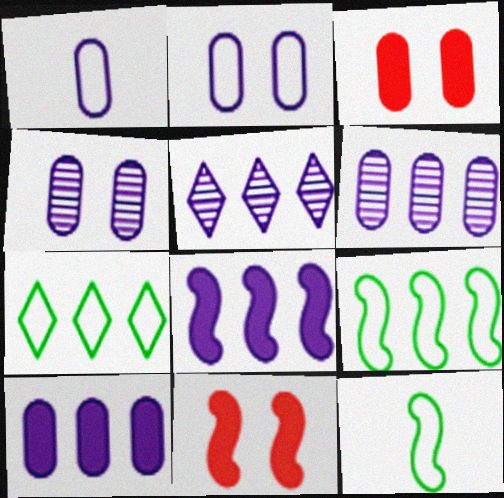[[1, 4, 10], 
[3, 5, 12]]